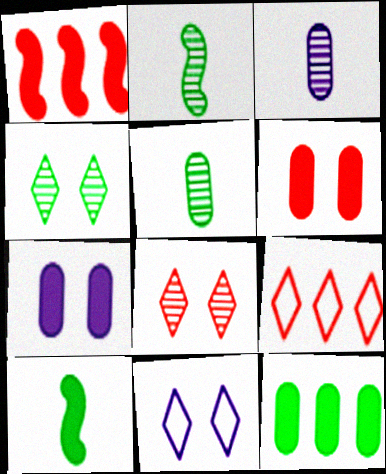[[1, 5, 11], 
[2, 7, 9]]